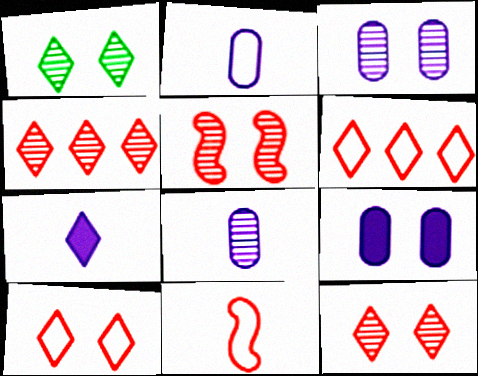[[1, 3, 5], 
[1, 6, 7]]